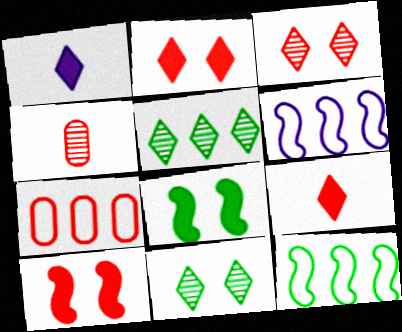[]